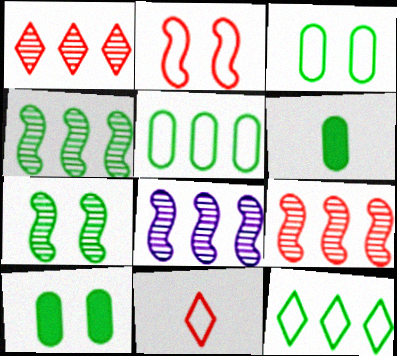[[4, 8, 9], 
[6, 7, 12], 
[8, 10, 11]]